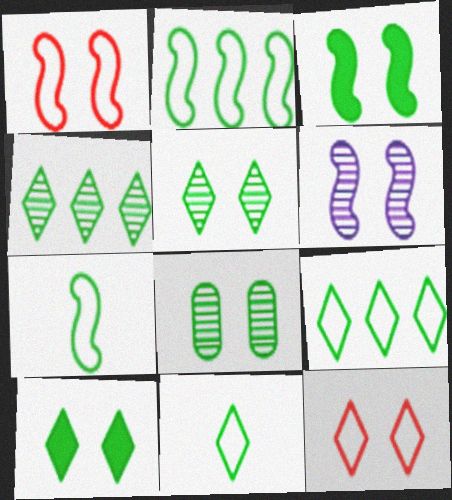[[1, 3, 6], 
[4, 10, 11]]